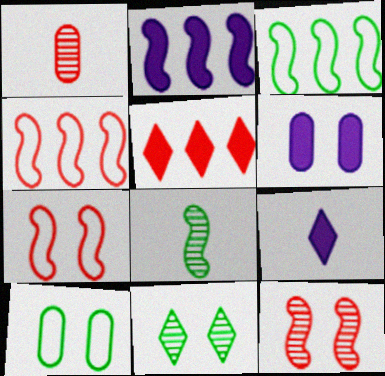[[1, 5, 7], 
[2, 6, 9], 
[2, 7, 8], 
[6, 7, 11]]